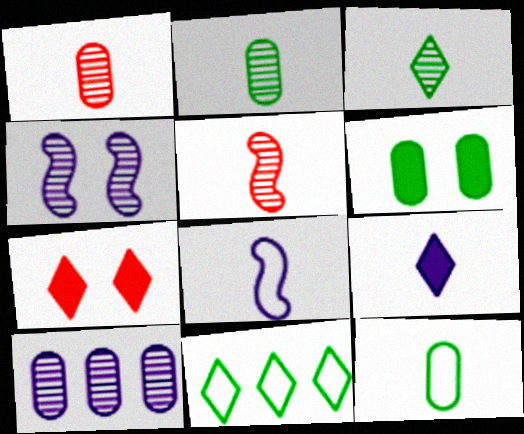[[5, 9, 12]]